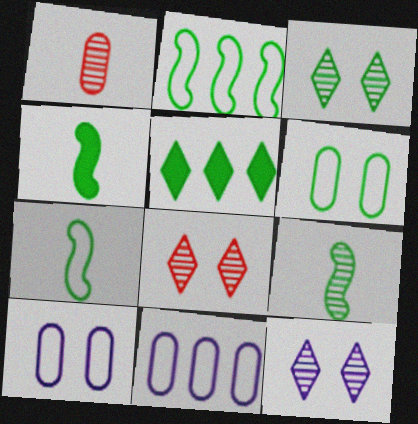[[3, 8, 12], 
[4, 7, 9], 
[4, 8, 11], 
[5, 6, 9]]